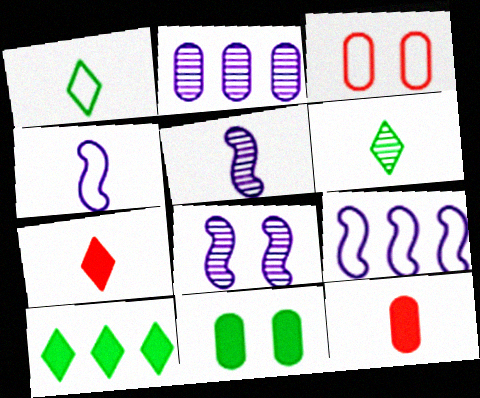[[1, 3, 9], 
[1, 5, 12], 
[3, 5, 10], 
[4, 6, 12]]